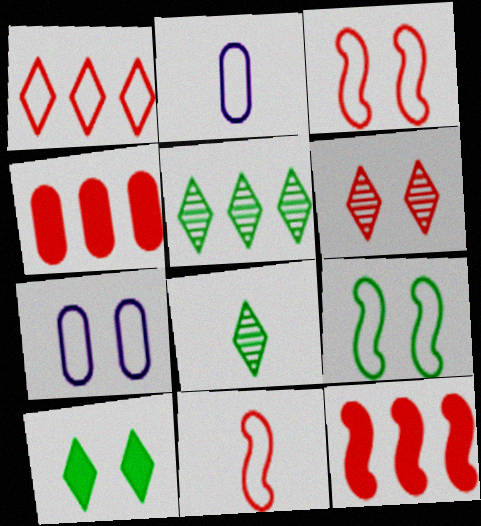[[1, 2, 9], 
[4, 6, 11], 
[7, 8, 12]]